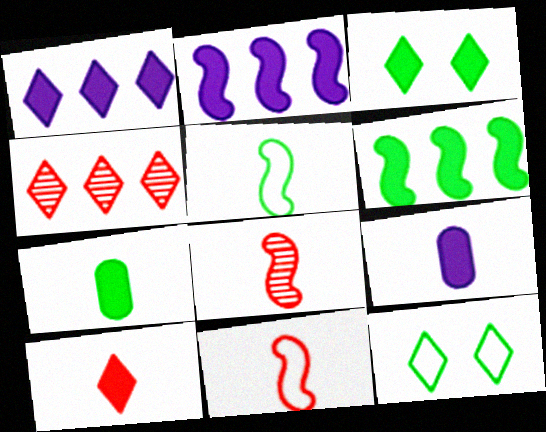[[1, 3, 10], 
[3, 6, 7]]